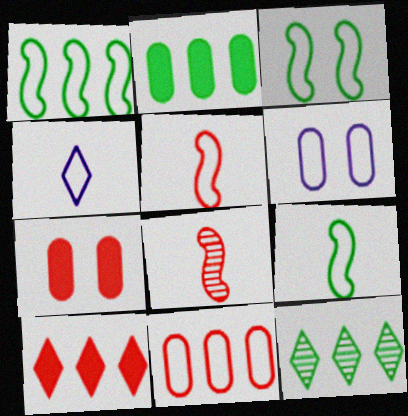[[1, 2, 12], 
[1, 3, 9], 
[3, 4, 11]]